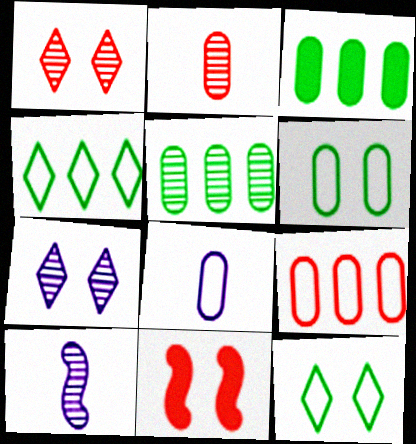[[1, 5, 10], 
[6, 7, 11], 
[6, 8, 9]]